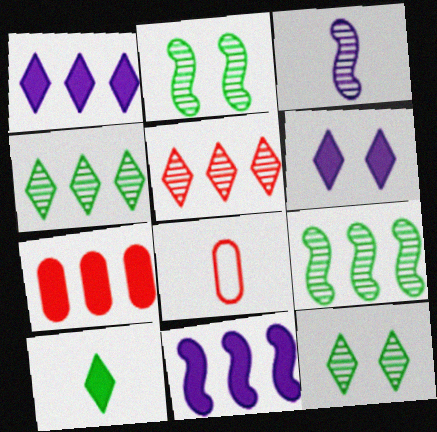[[1, 2, 8], 
[3, 8, 10], 
[6, 8, 9], 
[8, 11, 12]]